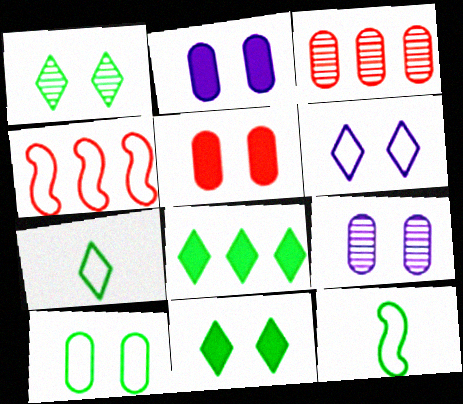[[1, 7, 8], 
[5, 9, 10]]